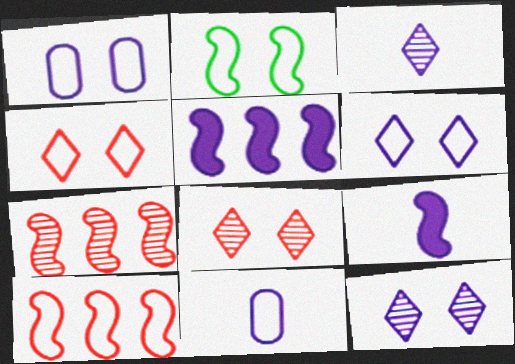[[1, 2, 4], 
[1, 3, 5], 
[2, 7, 9], 
[3, 9, 11], 
[5, 11, 12]]